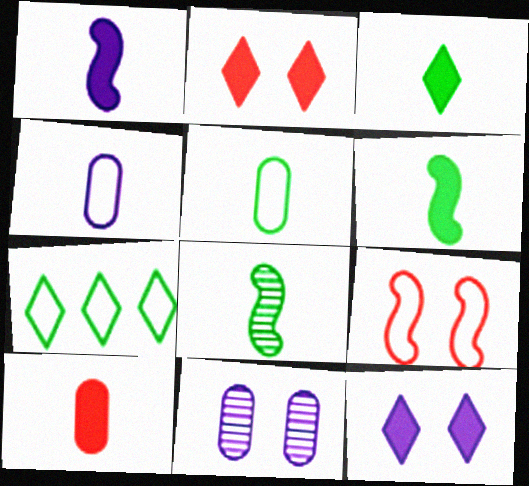[[1, 3, 10], 
[3, 5, 8], 
[4, 7, 9]]